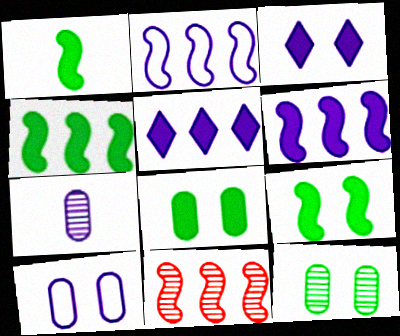[[1, 4, 9], 
[2, 3, 7], 
[2, 4, 11]]